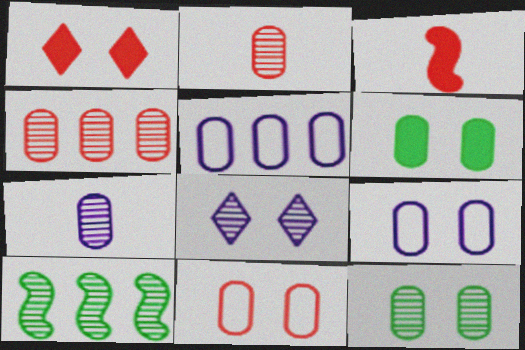[[2, 5, 6], 
[2, 8, 10], 
[4, 7, 12]]